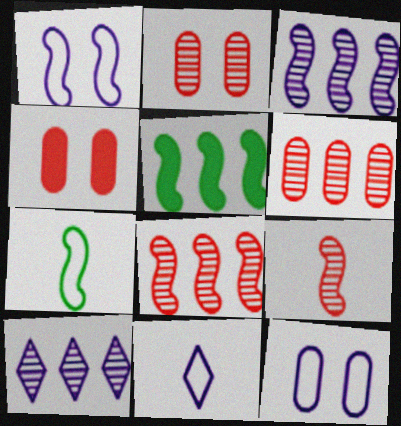[[1, 5, 9], 
[2, 5, 11], 
[4, 7, 10]]